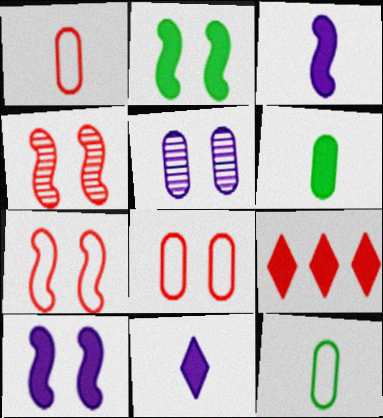[[1, 4, 9], 
[6, 9, 10]]